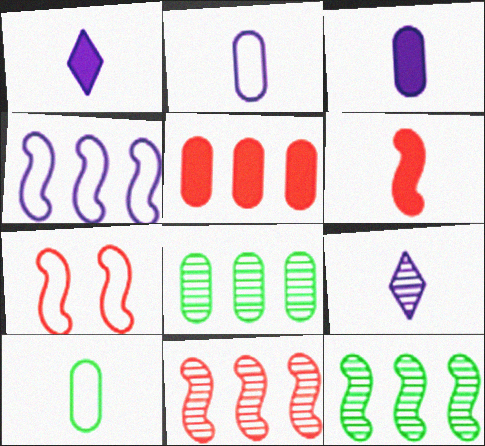[[1, 7, 8], 
[6, 7, 11], 
[6, 9, 10]]